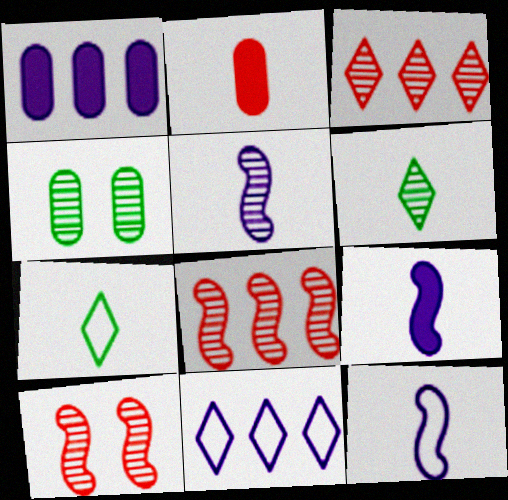[[1, 7, 10], 
[2, 5, 7], 
[2, 6, 12], 
[3, 4, 5], 
[5, 9, 12]]